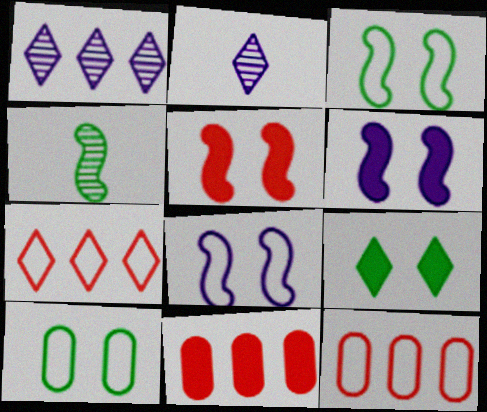[[2, 3, 11], 
[2, 7, 9]]